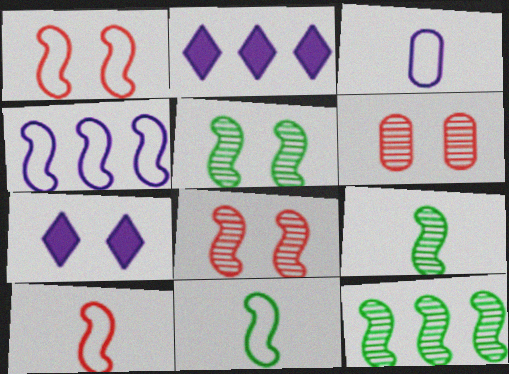[[1, 4, 11], 
[2, 6, 11], 
[5, 9, 12]]